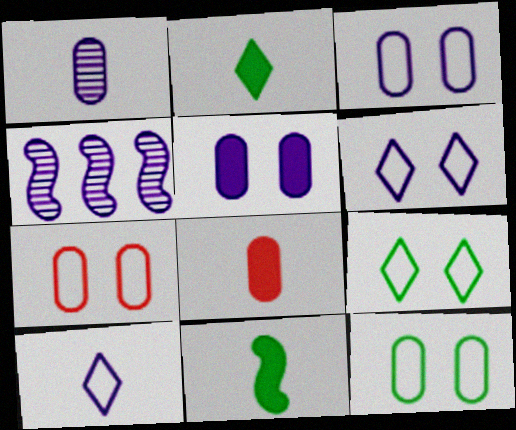[[2, 4, 7], 
[3, 7, 12], 
[4, 5, 10], 
[4, 8, 9]]